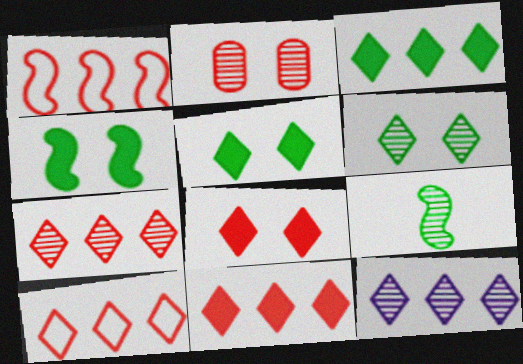[[2, 9, 12], 
[3, 10, 12], 
[7, 10, 11]]